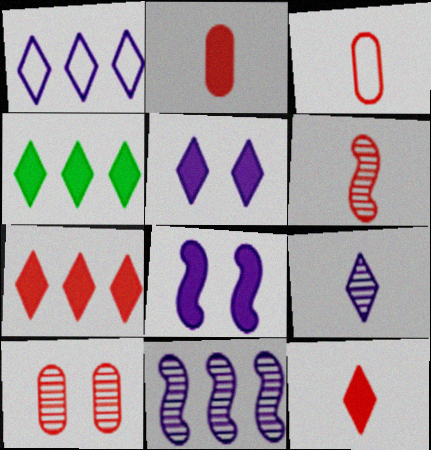[[1, 5, 9], 
[2, 4, 8], 
[3, 6, 12], 
[4, 5, 12]]